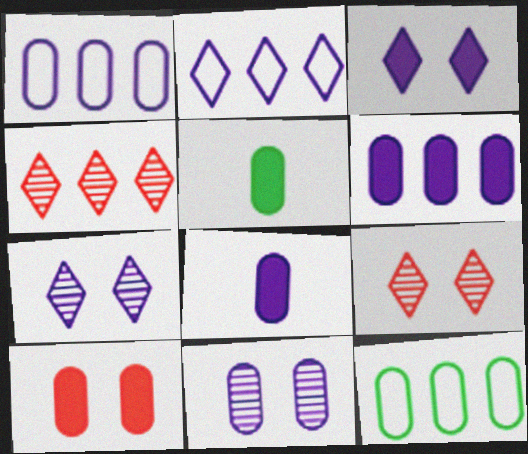[[1, 8, 11], 
[5, 6, 10]]